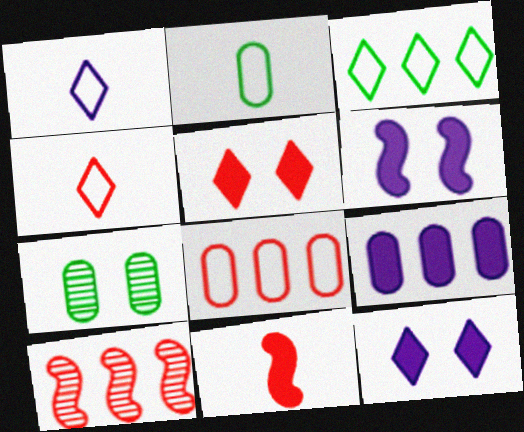[[2, 10, 12], 
[3, 9, 10]]